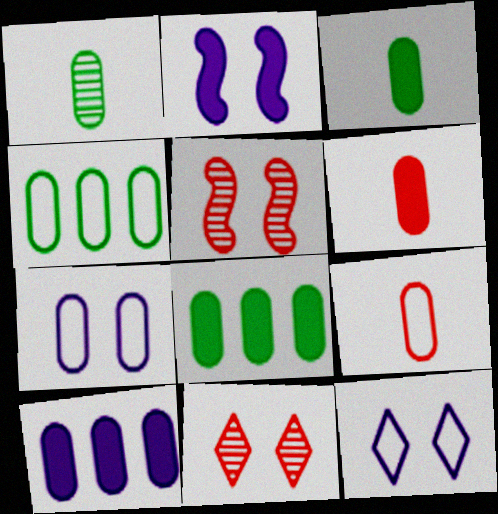[[4, 7, 9]]